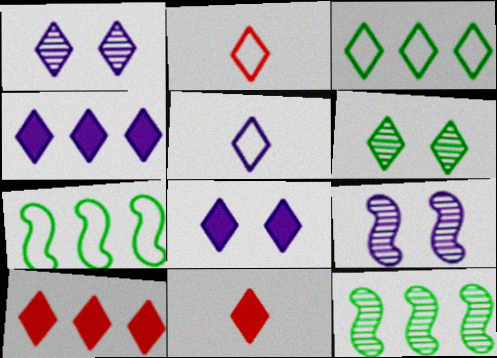[[1, 3, 11], 
[1, 4, 5], 
[2, 4, 6], 
[5, 6, 10]]